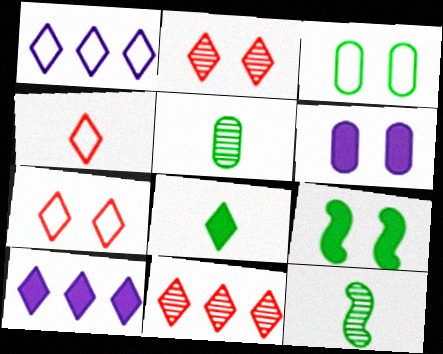[[1, 2, 8]]